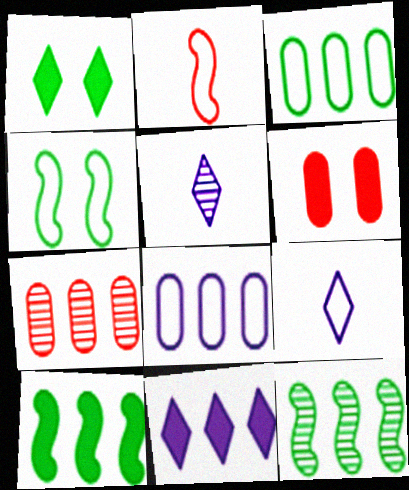[[6, 9, 12]]